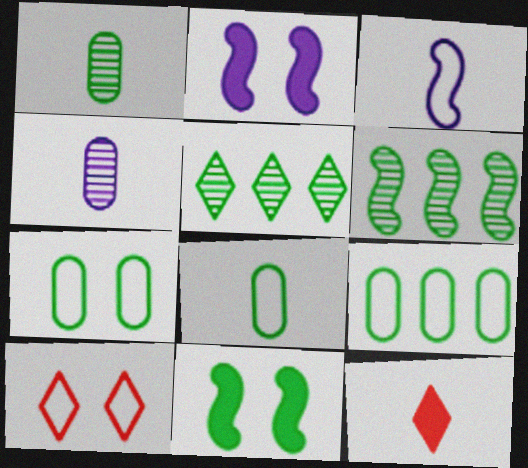[[1, 3, 12], 
[3, 9, 10], 
[5, 8, 11], 
[7, 8, 9]]